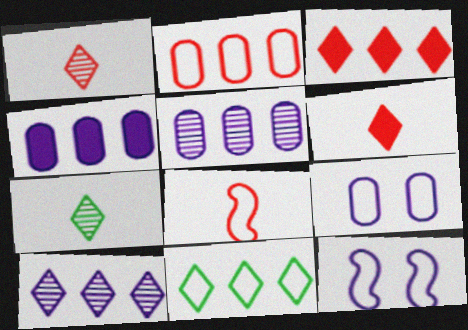[[3, 10, 11], 
[8, 9, 11]]